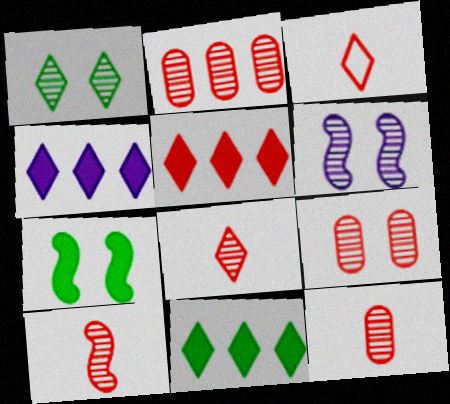[[1, 3, 4], 
[1, 6, 9], 
[2, 9, 12], 
[4, 5, 11], 
[8, 10, 12]]